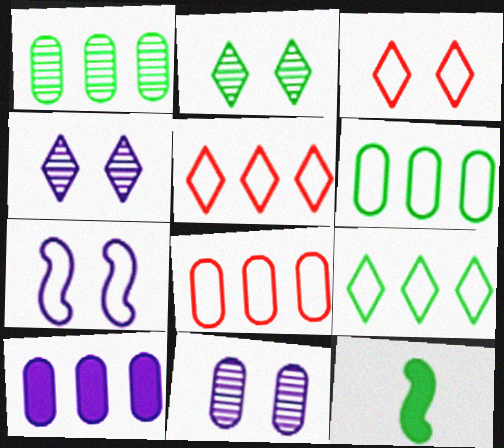[[1, 8, 10], 
[2, 6, 12], 
[4, 8, 12], 
[5, 11, 12]]